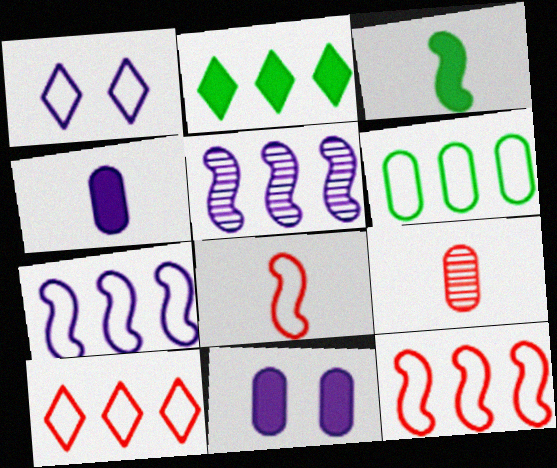[[1, 4, 5], 
[1, 6, 8], 
[6, 7, 10], 
[6, 9, 11]]